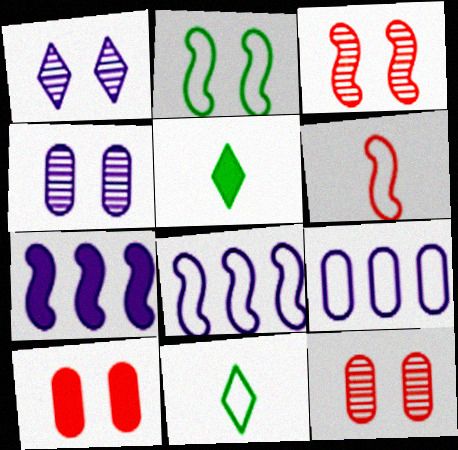[[1, 2, 10], 
[2, 6, 8], 
[3, 5, 9], 
[5, 7, 10], 
[5, 8, 12], 
[7, 11, 12]]